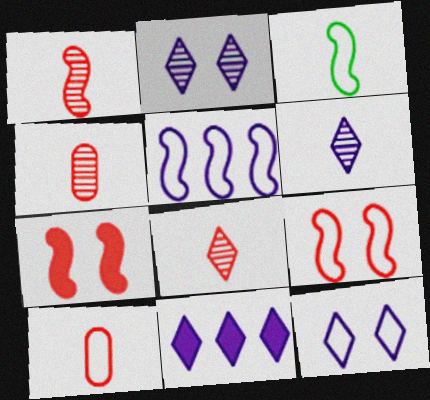[[1, 4, 8], 
[3, 5, 9], 
[6, 11, 12]]